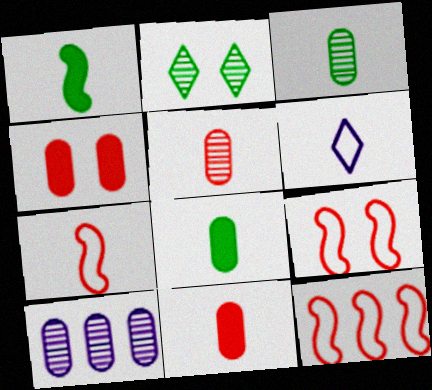[[1, 5, 6], 
[7, 9, 12]]